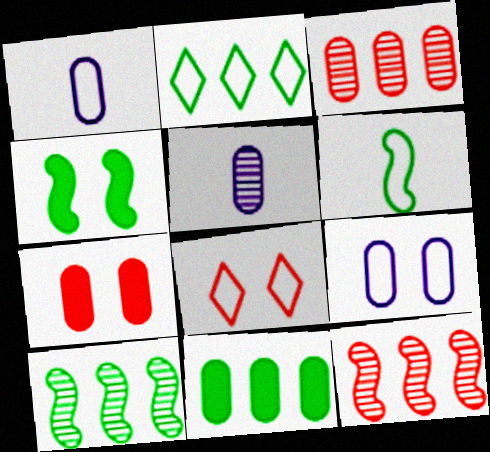[[2, 10, 11], 
[4, 6, 10]]